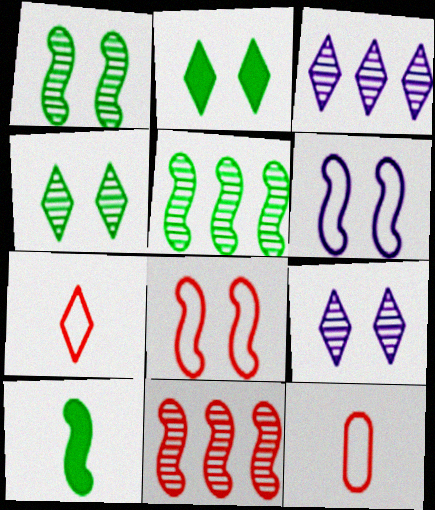[[2, 3, 7], 
[6, 10, 11]]